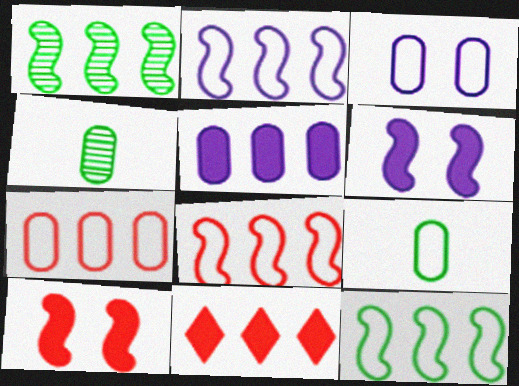[[2, 8, 12], 
[3, 7, 9]]